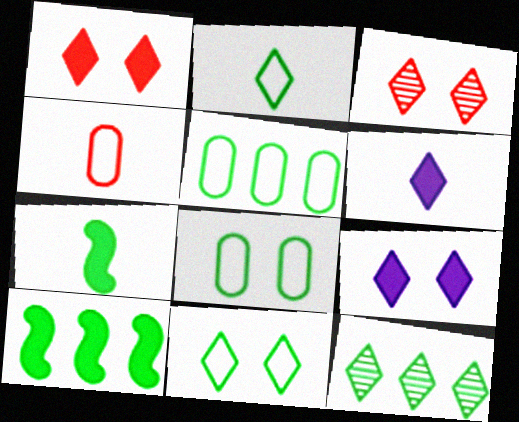[[3, 9, 11], 
[5, 10, 12], 
[7, 8, 12]]